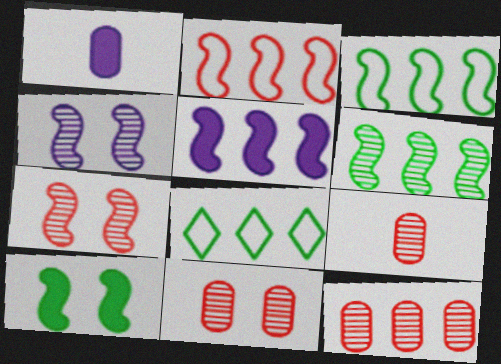[[1, 7, 8], 
[2, 5, 6], 
[5, 8, 12], 
[9, 11, 12]]